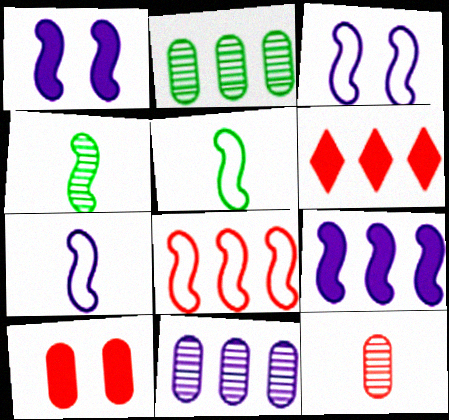[[1, 4, 8], 
[3, 5, 8]]